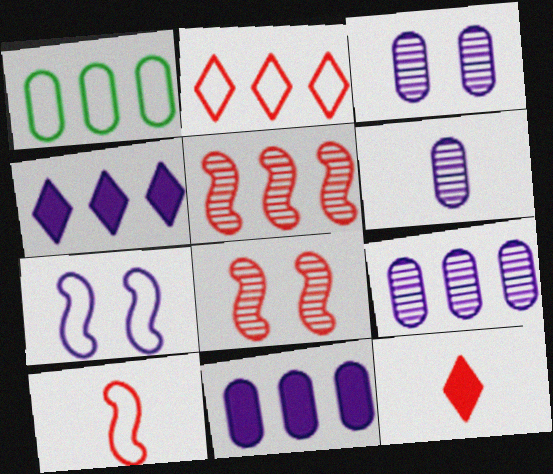[[1, 4, 5], 
[3, 6, 9], 
[4, 6, 7]]